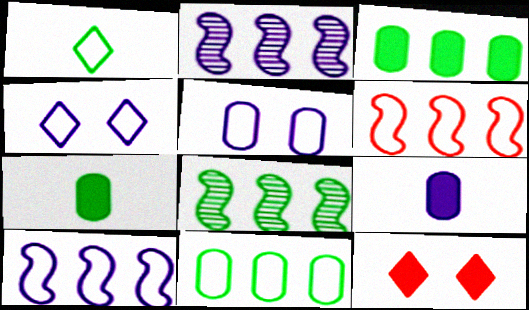[[1, 5, 6], 
[2, 4, 9]]